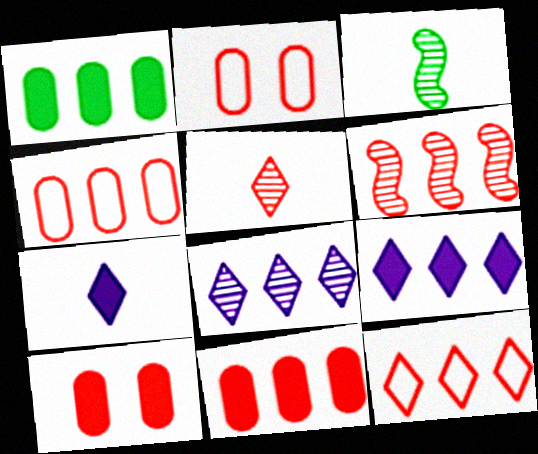[[2, 3, 9], 
[6, 11, 12]]